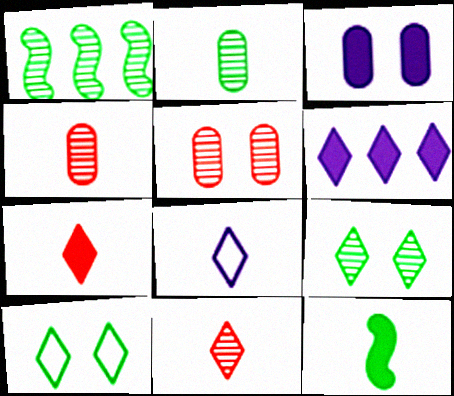[[1, 2, 9], 
[4, 8, 12], 
[6, 10, 11]]